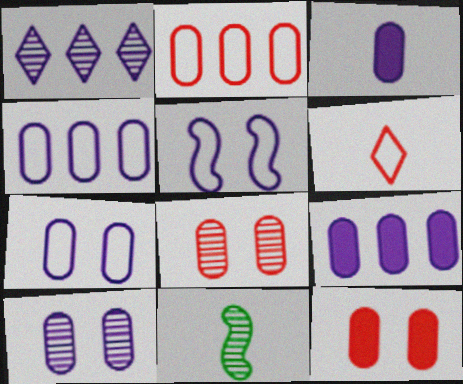[[1, 3, 5], 
[1, 8, 11], 
[3, 4, 10], 
[3, 6, 11]]